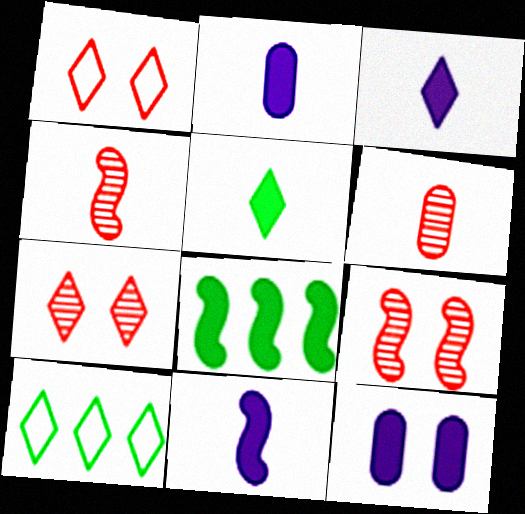[[2, 3, 11], 
[2, 9, 10], 
[3, 7, 10], 
[4, 10, 12]]